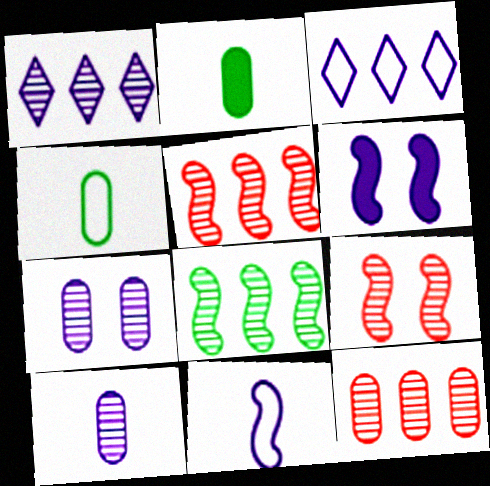[[1, 8, 12], 
[2, 3, 9], 
[3, 6, 10]]